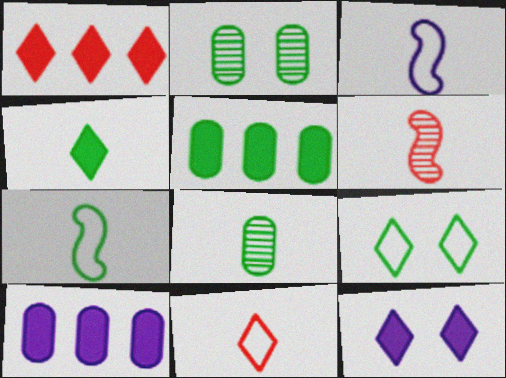[[1, 2, 3], 
[1, 4, 12], 
[4, 7, 8], 
[6, 9, 10]]